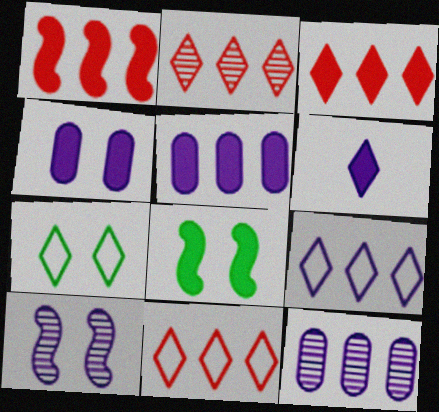[[2, 3, 11], 
[2, 6, 7]]